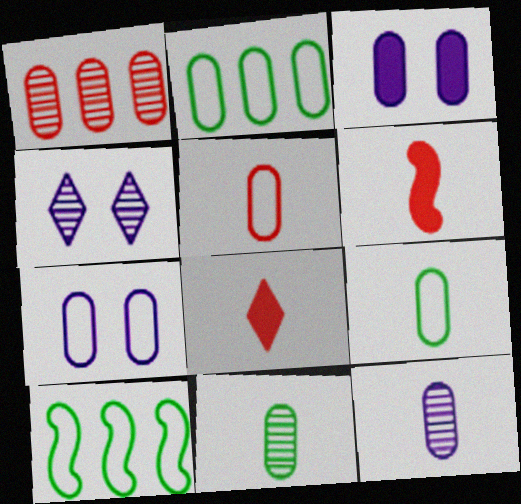[[1, 3, 9], 
[2, 4, 6], 
[2, 5, 7]]